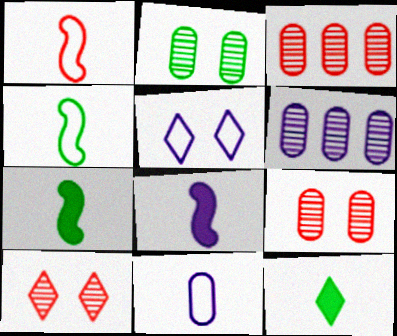[[3, 5, 7], 
[5, 6, 8]]